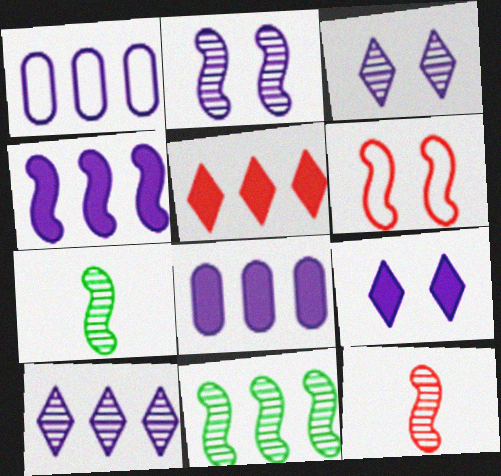[[1, 4, 10], 
[1, 5, 11], 
[2, 11, 12], 
[4, 6, 7]]